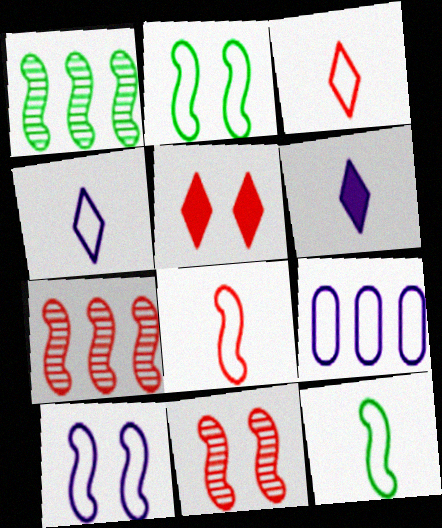[[2, 3, 9], 
[4, 9, 10]]